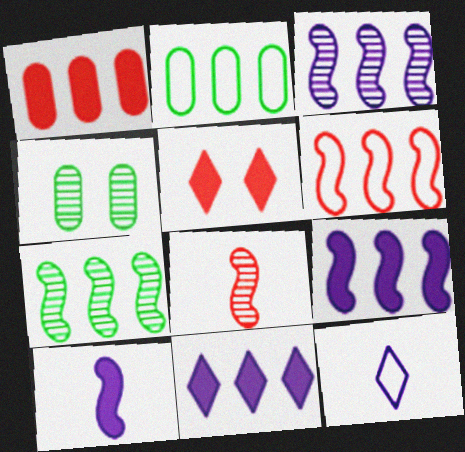[[6, 7, 9]]